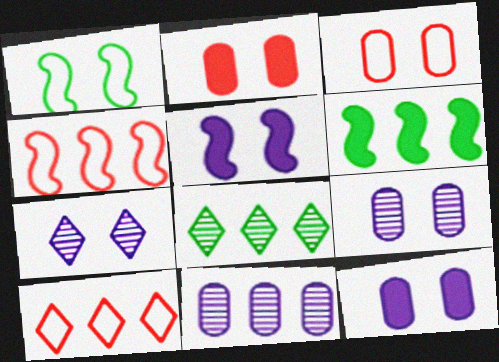[[1, 2, 7], 
[6, 10, 11]]